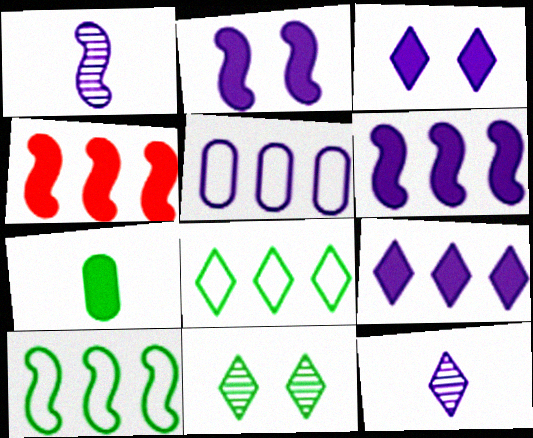[[1, 3, 5], 
[2, 5, 12], 
[3, 4, 7], 
[7, 10, 11]]